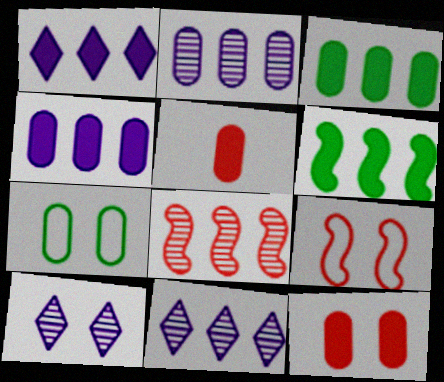[[2, 5, 7]]